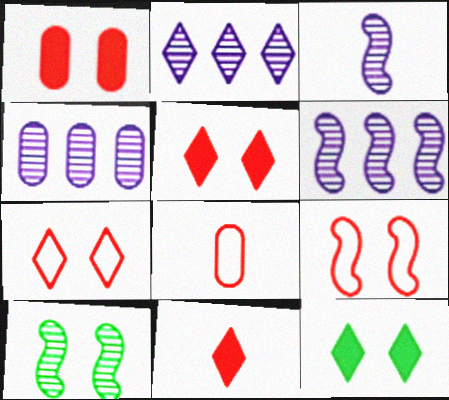[[2, 4, 6], 
[6, 8, 12]]